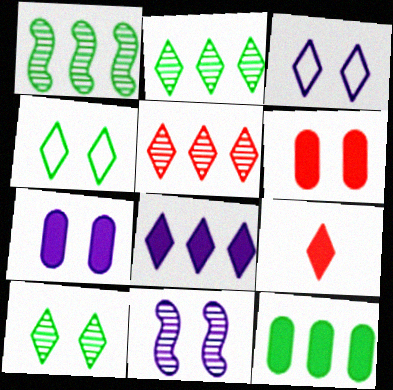[[2, 3, 9], 
[3, 7, 11], 
[4, 6, 11]]